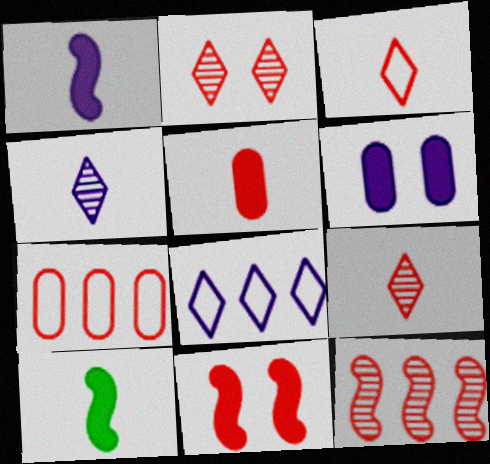[[7, 9, 11]]